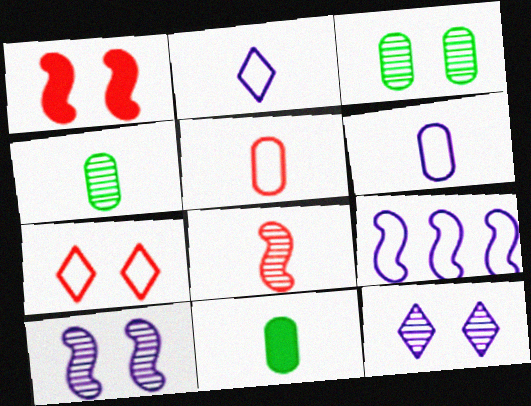[[2, 8, 11]]